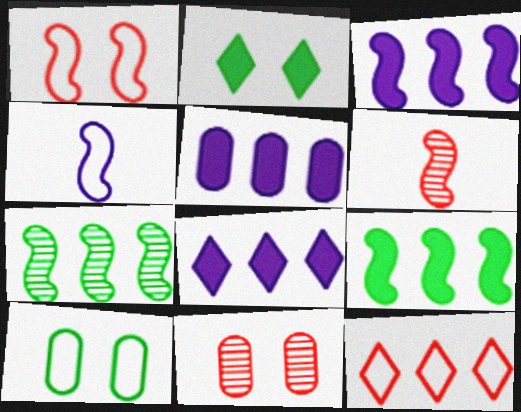[[3, 5, 8], 
[4, 10, 12], 
[5, 7, 12], 
[6, 8, 10]]